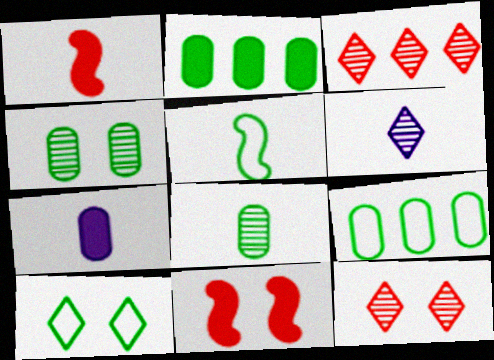[[5, 9, 10], 
[6, 9, 11]]